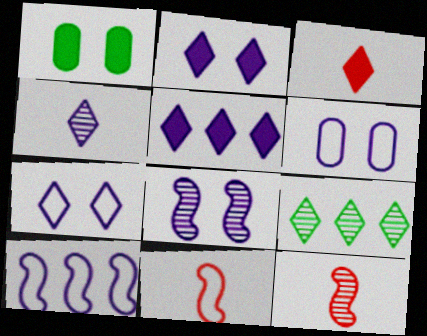[[2, 6, 8], 
[3, 7, 9], 
[4, 5, 7]]